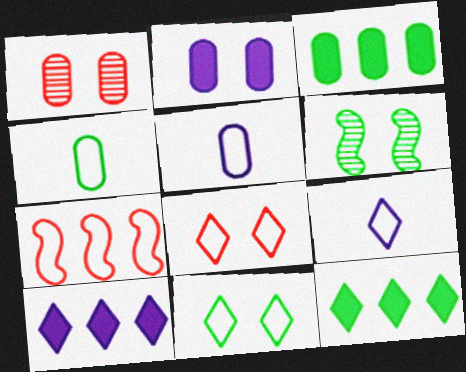[[1, 3, 5], 
[2, 6, 8], 
[4, 6, 12], 
[5, 7, 11]]